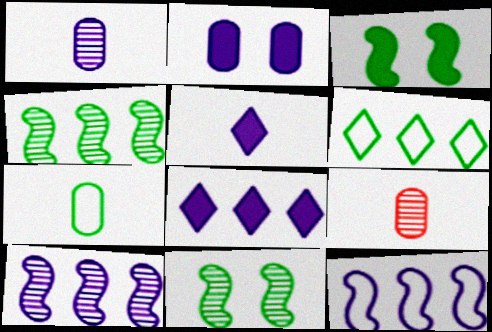[]